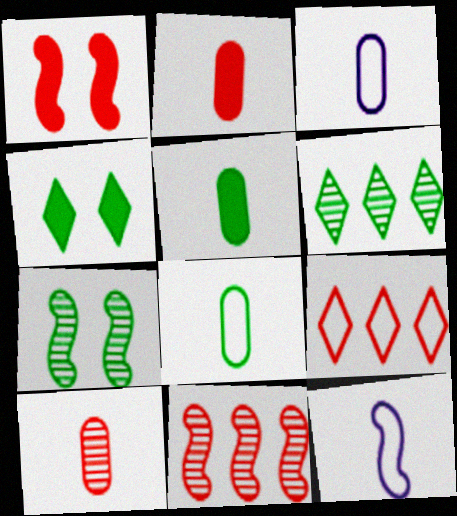[[1, 3, 6], 
[1, 9, 10], 
[3, 4, 11], 
[3, 5, 10]]